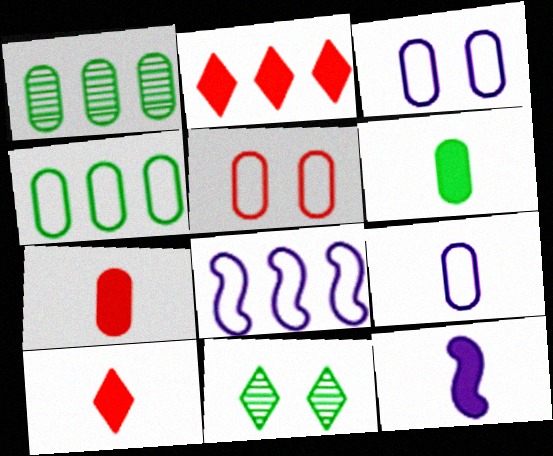[[1, 2, 8], 
[1, 3, 7], 
[4, 5, 9], 
[6, 10, 12], 
[7, 8, 11]]